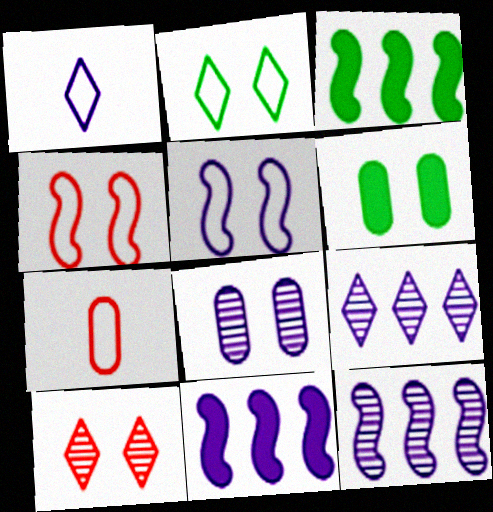[[1, 8, 11], 
[5, 6, 10]]